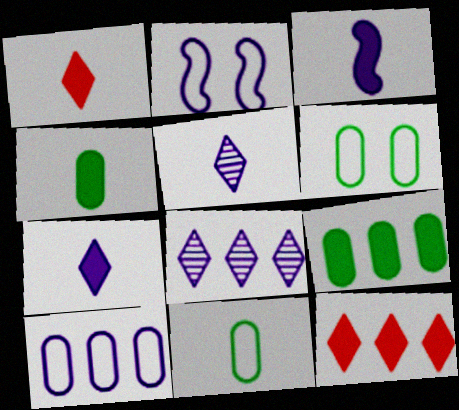[[1, 3, 4]]